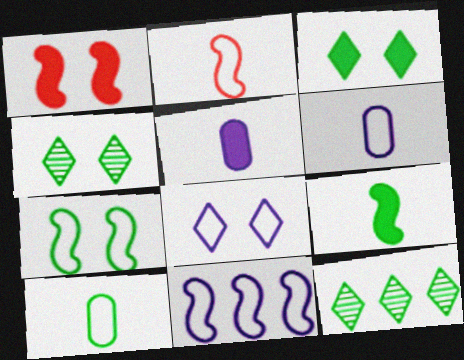[[1, 6, 12], 
[2, 7, 11], 
[6, 8, 11]]